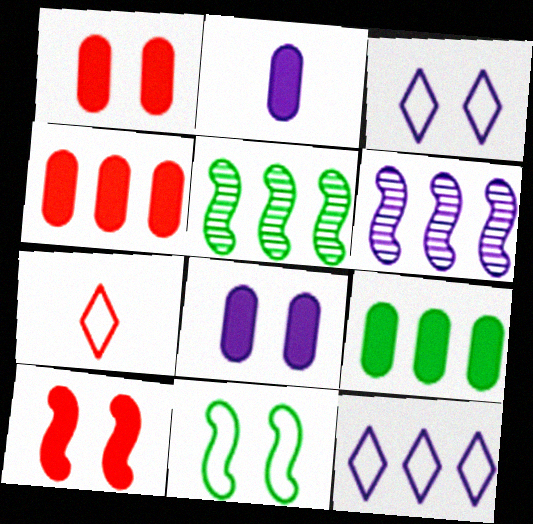[[1, 2, 9], 
[2, 3, 6], 
[4, 5, 12], 
[5, 7, 8]]